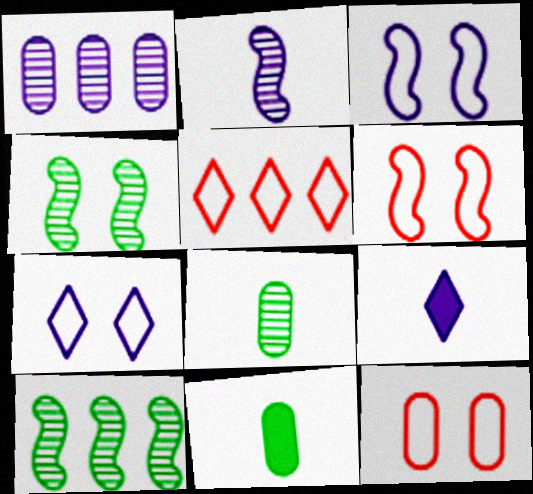[[1, 3, 9], 
[1, 11, 12], 
[9, 10, 12]]